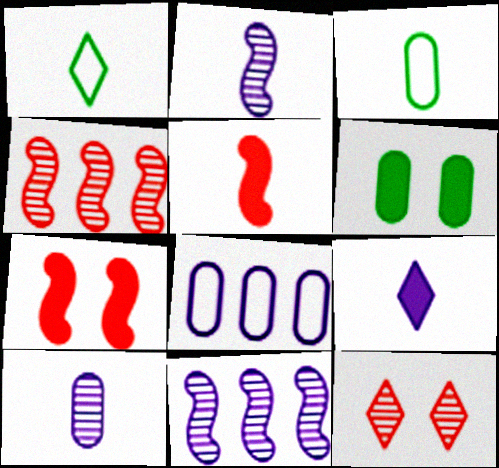[[1, 5, 10]]